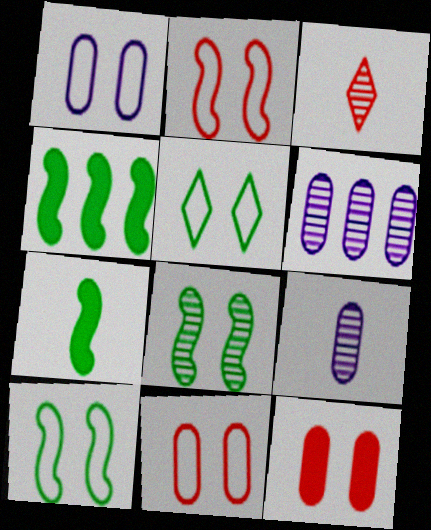[[1, 2, 5], 
[1, 3, 4], 
[3, 6, 8]]